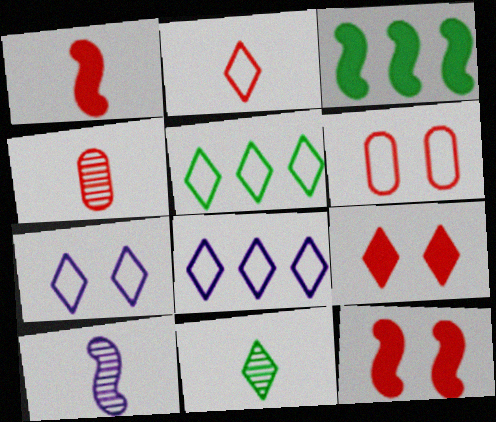[[1, 2, 4], 
[2, 5, 7], 
[3, 4, 7], 
[4, 10, 11], 
[8, 9, 11]]